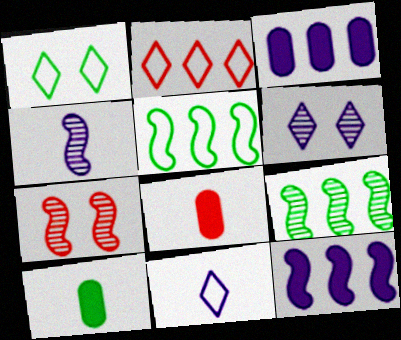[[1, 2, 11], 
[1, 9, 10], 
[2, 3, 9], 
[2, 7, 8], 
[4, 7, 9], 
[5, 6, 8]]